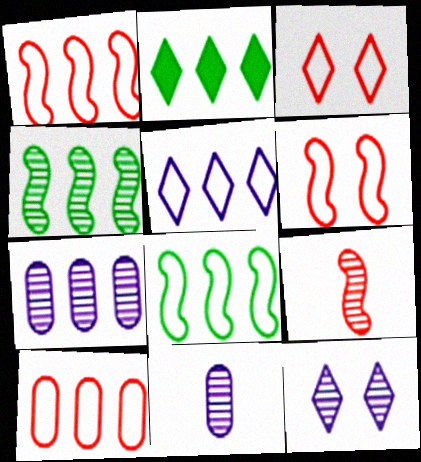[[1, 2, 7], 
[2, 6, 11], 
[5, 8, 10]]